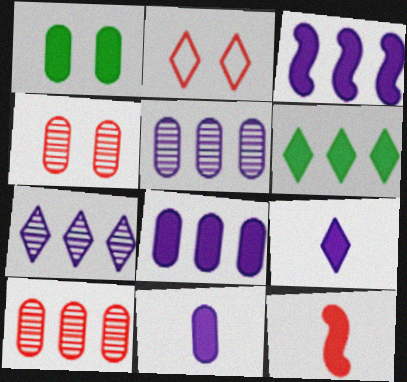[[2, 10, 12]]